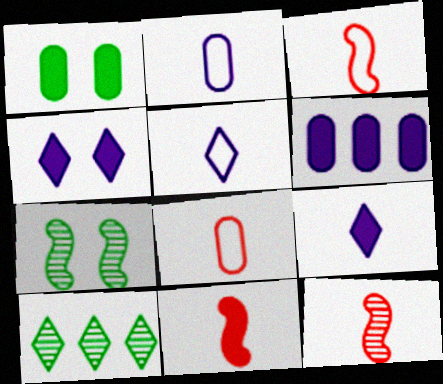[[3, 11, 12]]